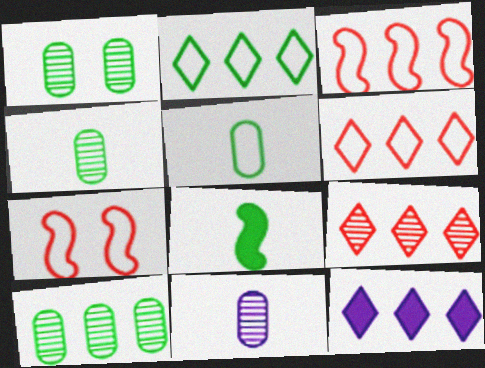[[1, 2, 8], 
[1, 4, 10], 
[2, 9, 12], 
[3, 10, 12], 
[4, 7, 12]]